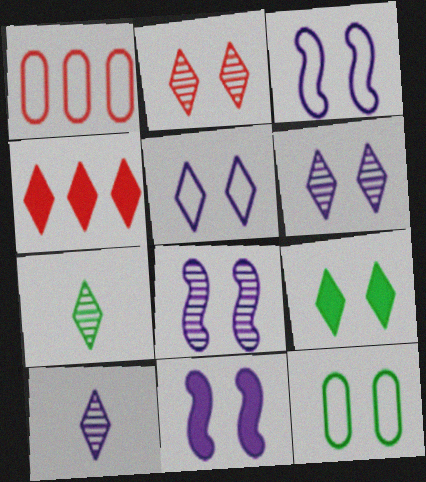[[1, 7, 11], 
[2, 5, 9], 
[2, 11, 12], 
[3, 8, 11], 
[4, 5, 7]]